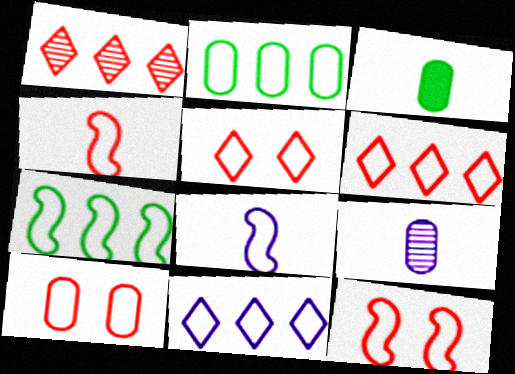[[2, 5, 8], 
[4, 6, 10], 
[5, 10, 12], 
[7, 8, 12]]